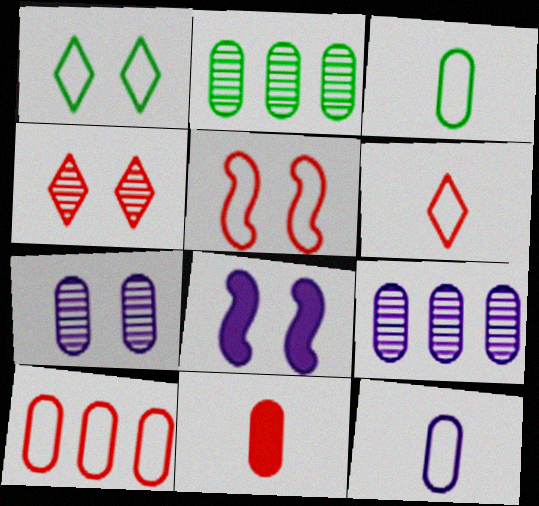[[2, 6, 8], 
[5, 6, 10]]